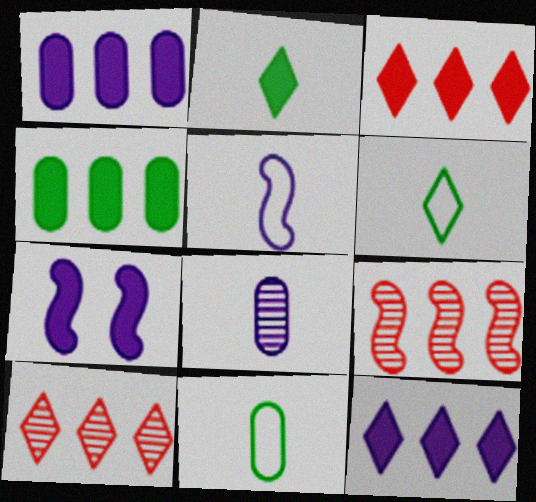[[7, 10, 11]]